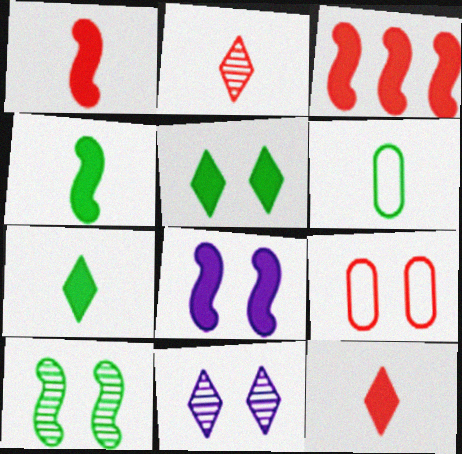[[2, 3, 9], 
[3, 4, 8], 
[3, 6, 11]]